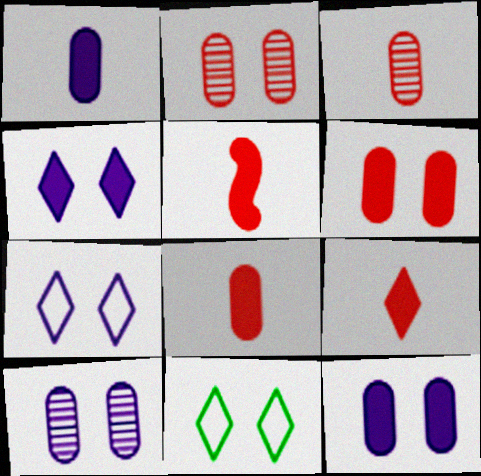[[5, 8, 9]]